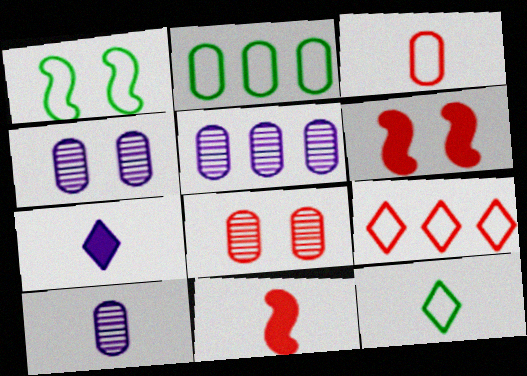[[1, 2, 12], 
[4, 5, 10], 
[5, 6, 12], 
[8, 9, 11], 
[10, 11, 12]]